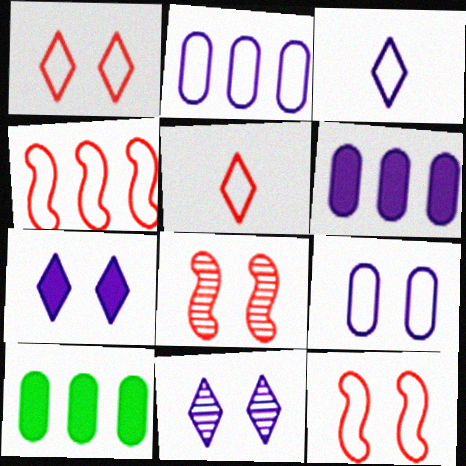[[3, 8, 10]]